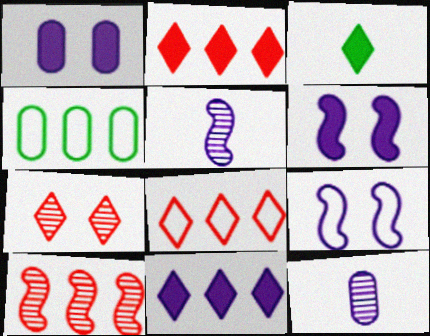[[4, 10, 11], 
[9, 11, 12]]